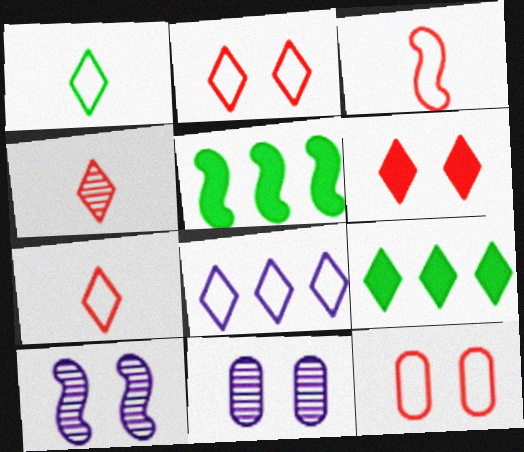[[1, 2, 8], 
[3, 5, 10], 
[3, 9, 11], 
[5, 7, 11]]